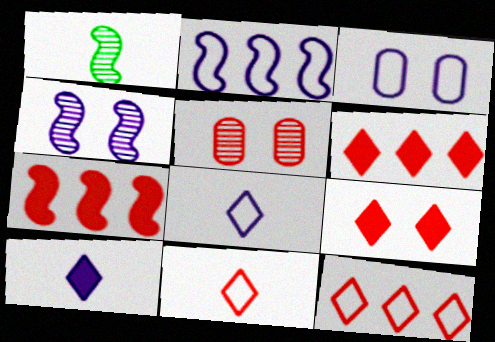[[1, 3, 6], 
[2, 3, 8], 
[5, 7, 11]]